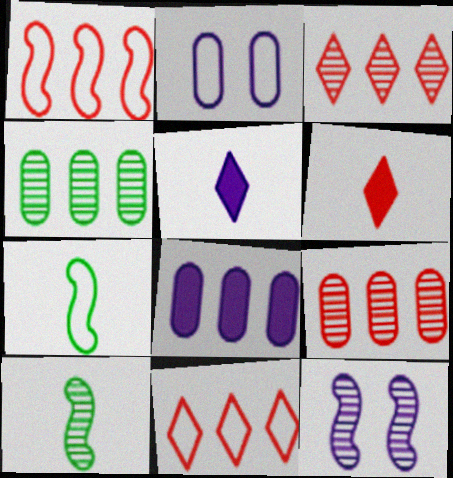[[2, 7, 11]]